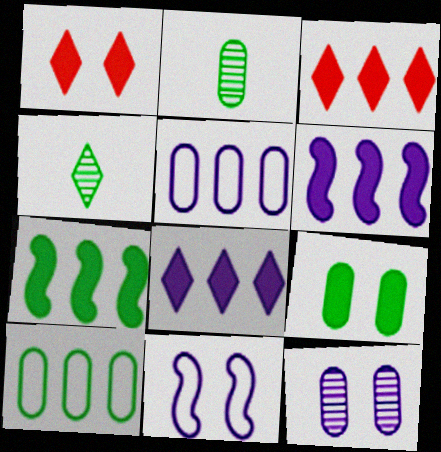[[2, 3, 11], 
[2, 9, 10]]